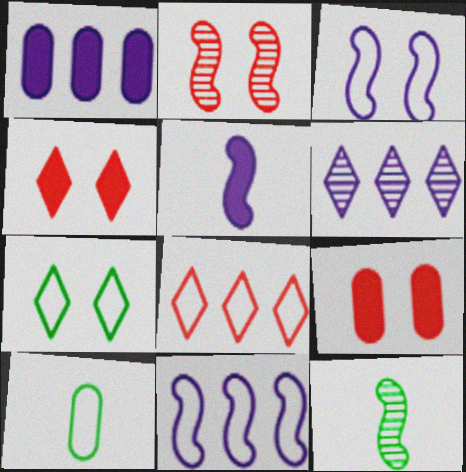[[1, 6, 11], 
[3, 8, 10]]